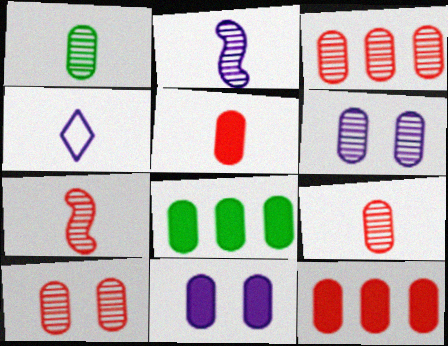[[1, 3, 6], 
[3, 9, 10], 
[5, 8, 11]]